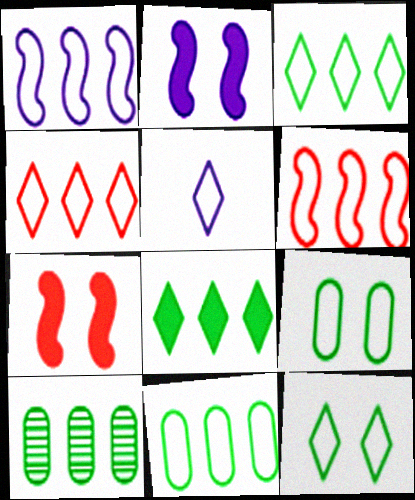[[1, 4, 11], 
[4, 5, 12], 
[5, 6, 9], 
[5, 7, 10]]